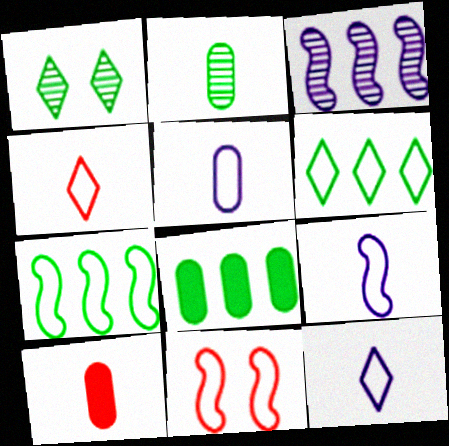[[2, 5, 10], 
[5, 6, 11], 
[5, 9, 12], 
[7, 9, 11]]